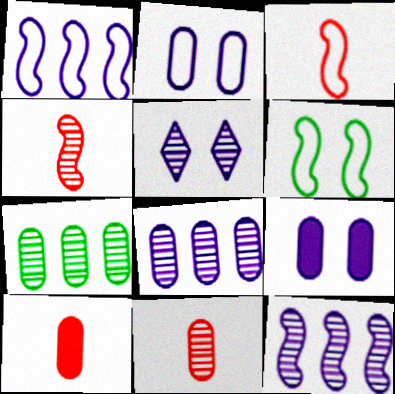[[1, 3, 6], 
[2, 7, 10], 
[4, 5, 7]]